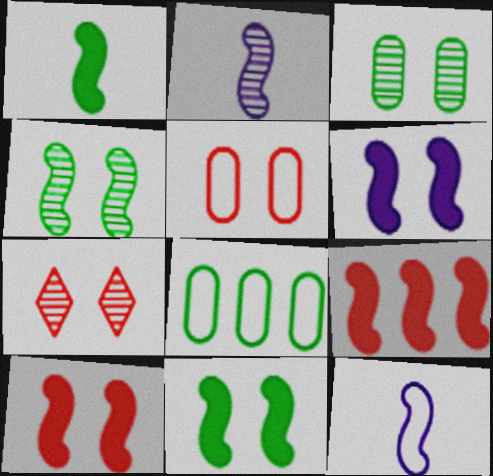[[1, 6, 9], 
[4, 9, 12], 
[5, 7, 10], 
[6, 10, 11]]